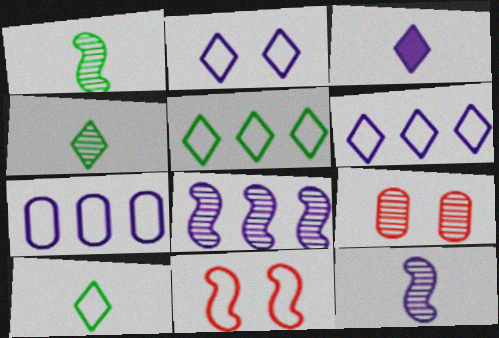[[4, 8, 9], 
[7, 10, 11]]